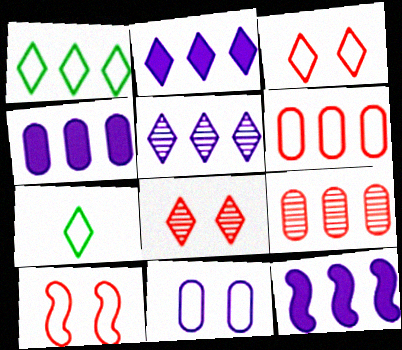[[1, 9, 12], 
[2, 4, 12], 
[2, 7, 8]]